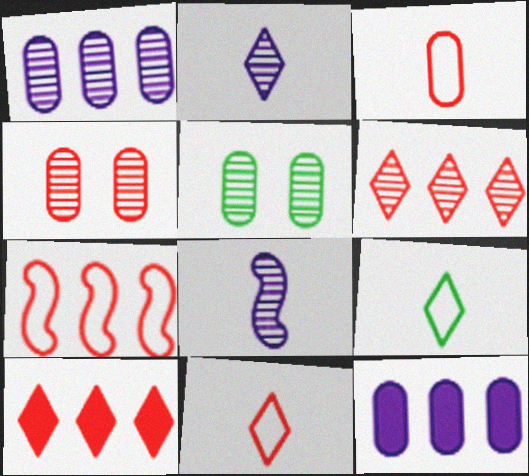[[3, 5, 12], 
[5, 6, 8]]